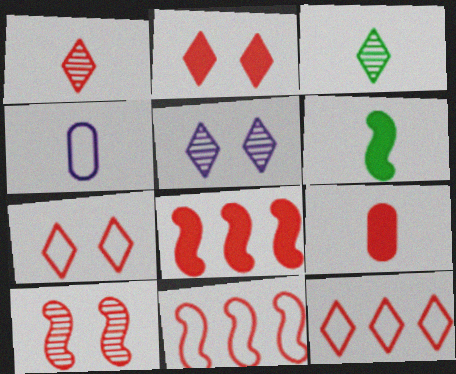[[1, 2, 12], 
[1, 4, 6], 
[2, 8, 9], 
[9, 10, 12]]